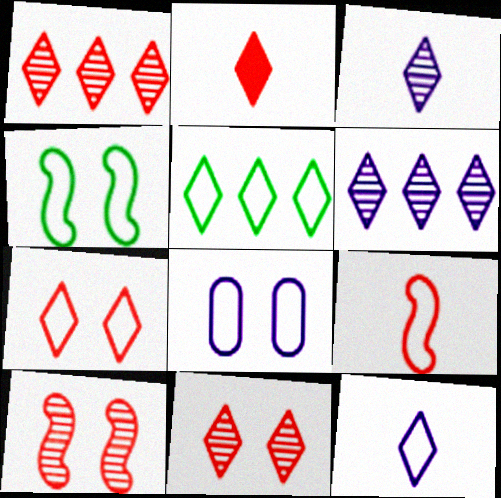[[1, 2, 7], 
[4, 7, 8], 
[5, 7, 12], 
[5, 8, 9]]